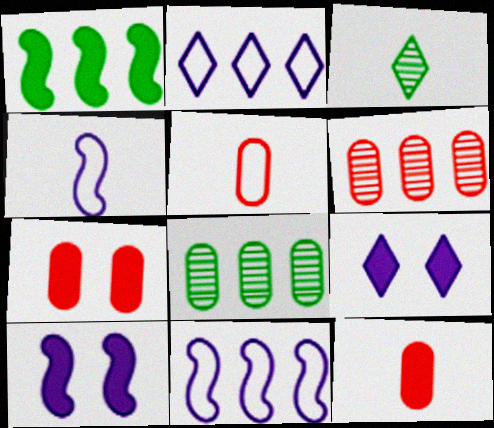[[1, 2, 6], 
[1, 9, 12], 
[3, 4, 12], 
[3, 7, 11], 
[5, 6, 7]]